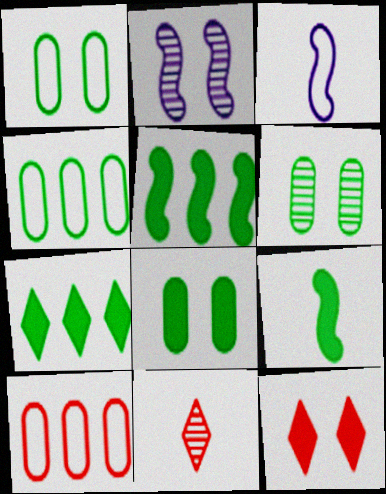[[1, 2, 12], 
[1, 6, 8], 
[7, 8, 9]]